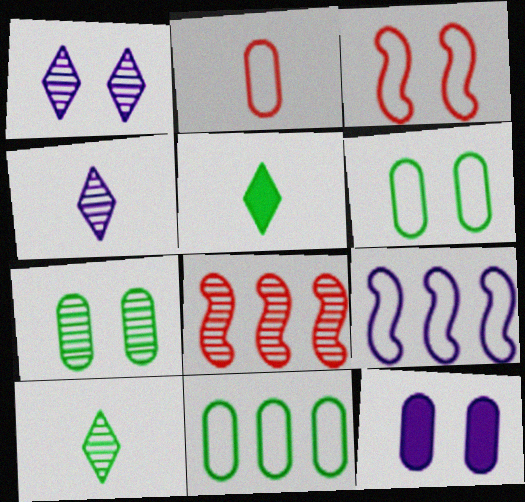[[4, 7, 8], 
[4, 9, 12]]